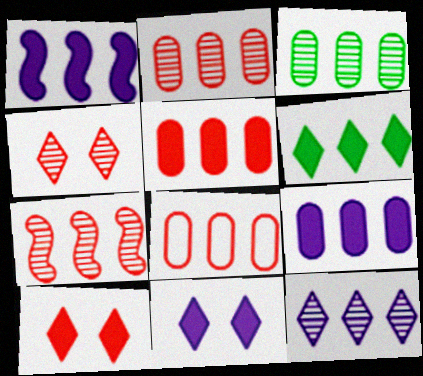[[1, 5, 6], 
[2, 5, 8], 
[3, 7, 12], 
[3, 8, 9]]